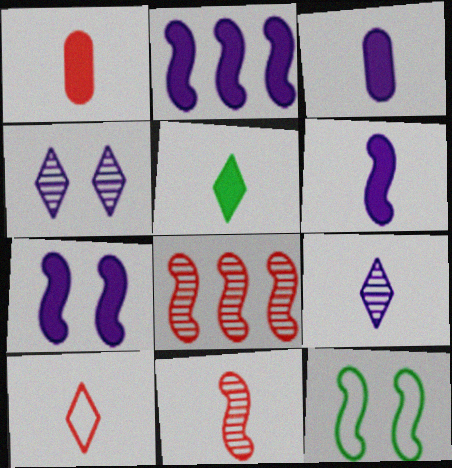[[1, 5, 6], 
[1, 10, 11], 
[2, 6, 7], 
[2, 11, 12], 
[5, 9, 10], 
[6, 8, 12]]